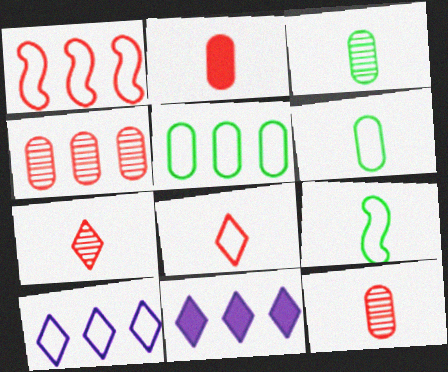[[1, 5, 10]]